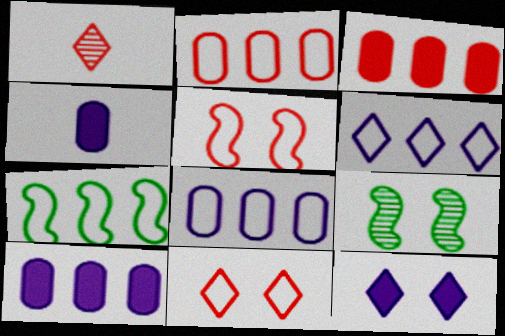[[1, 3, 5], 
[2, 6, 7]]